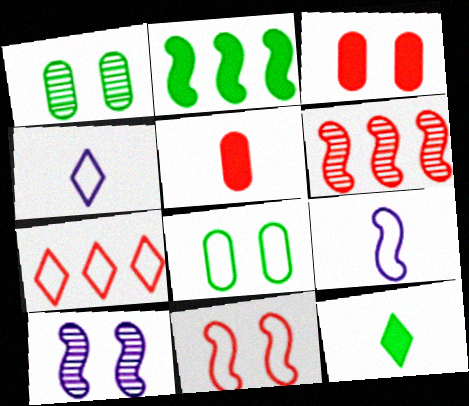[[7, 8, 9]]